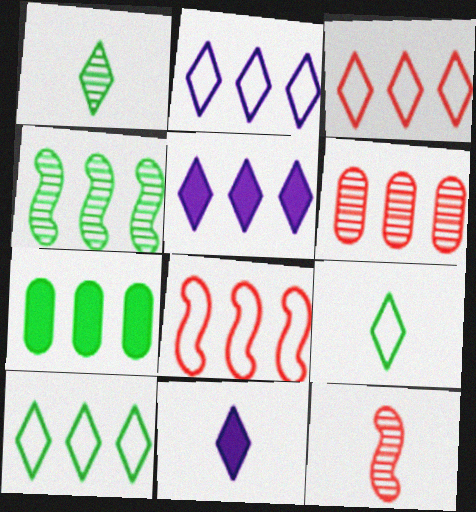[[2, 3, 10], 
[4, 7, 10]]